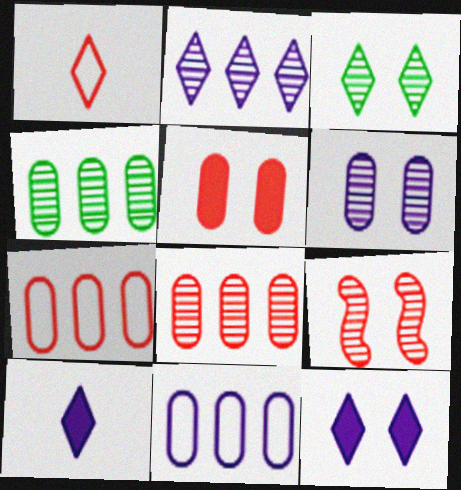[[3, 6, 9]]